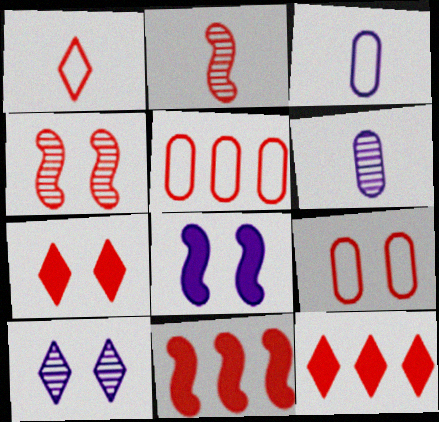[[2, 5, 7], 
[2, 9, 12], 
[4, 7, 9]]